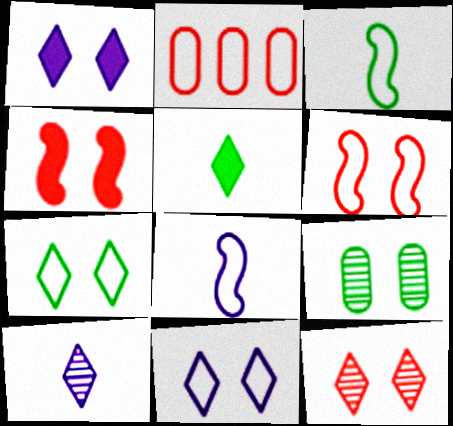[[1, 6, 9], 
[1, 7, 12], 
[2, 3, 11], 
[2, 7, 8], 
[4, 9, 11]]